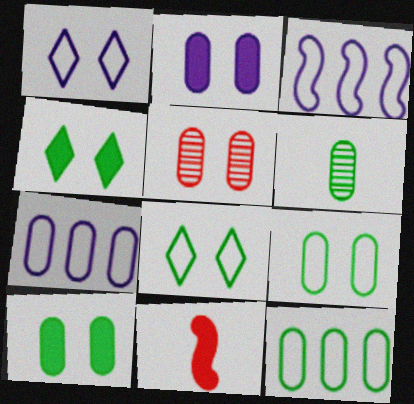[[2, 5, 9], 
[6, 10, 12]]